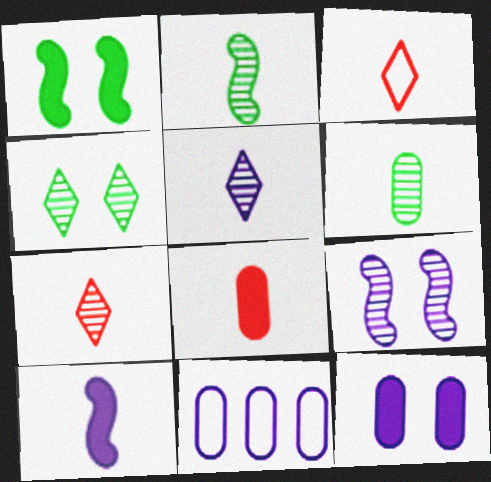[[1, 7, 11], 
[3, 6, 10]]